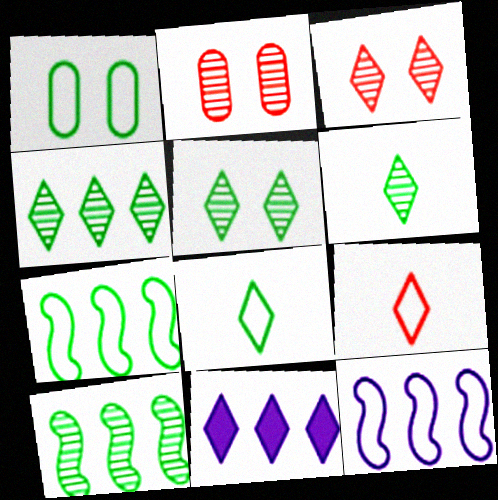[[1, 7, 8], 
[1, 9, 12], 
[3, 8, 11], 
[4, 5, 6], 
[5, 9, 11]]